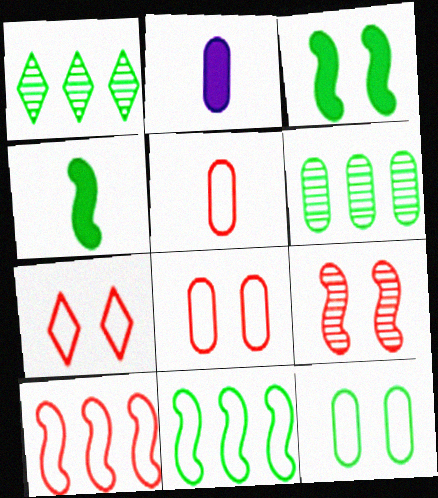[[1, 4, 12], 
[2, 6, 8], 
[5, 7, 10]]